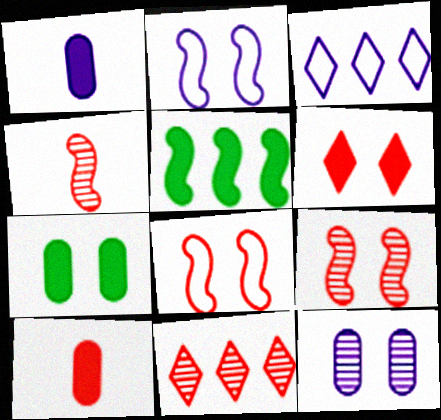[[1, 5, 6], 
[2, 4, 5], 
[3, 4, 7], 
[8, 10, 11]]